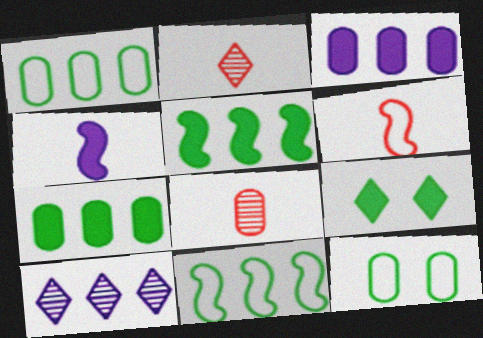[[3, 8, 12]]